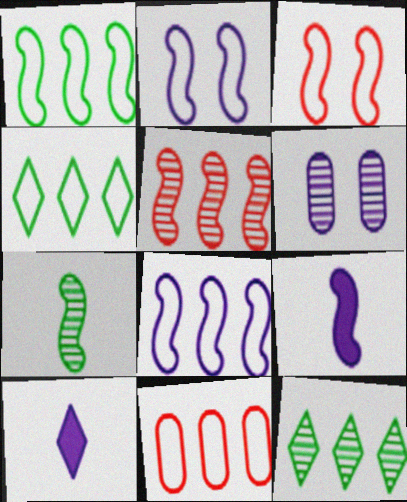[[4, 8, 11], 
[6, 8, 10]]